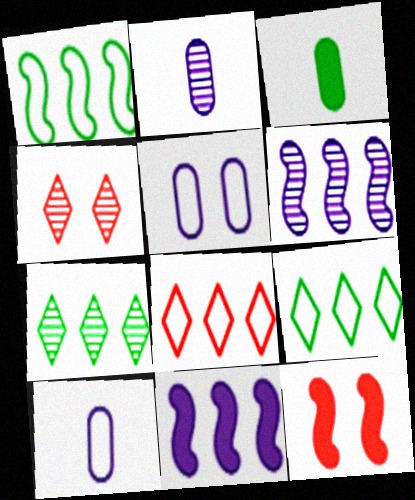[[2, 9, 12], 
[7, 10, 12]]